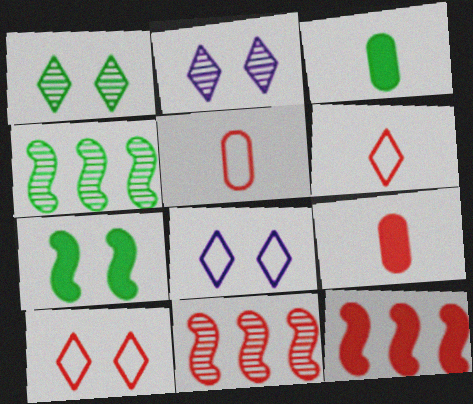[[3, 8, 11], 
[4, 8, 9], 
[9, 10, 11]]